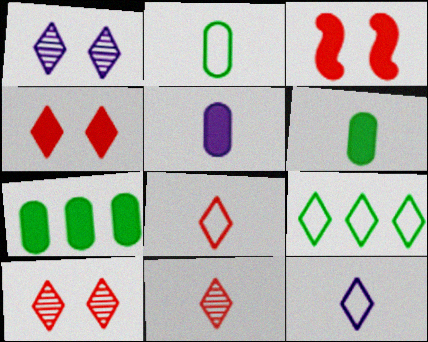[]